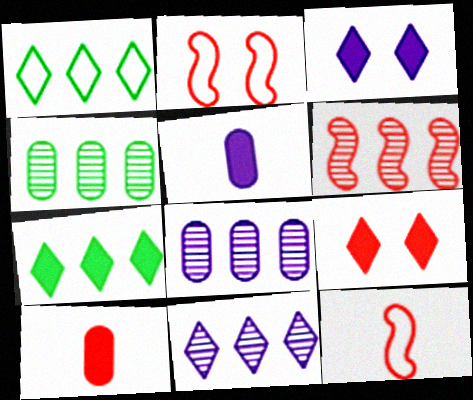[[3, 4, 12], 
[4, 6, 11]]